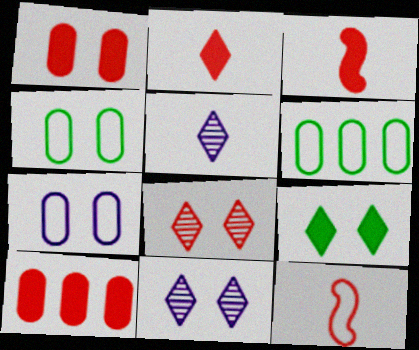[[3, 6, 11], 
[8, 10, 12]]